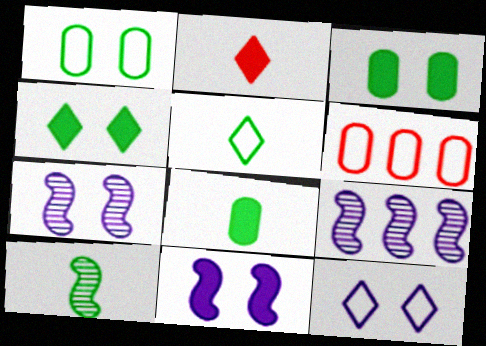[[1, 2, 9], 
[5, 8, 10]]